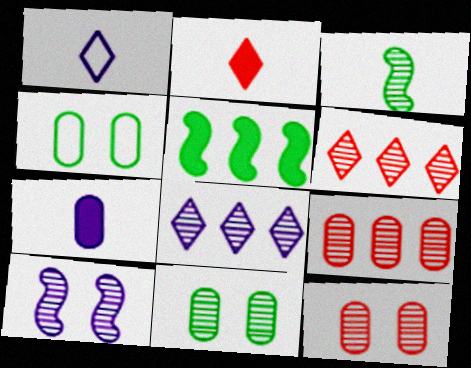[[1, 5, 12], 
[3, 8, 12], 
[4, 7, 9]]